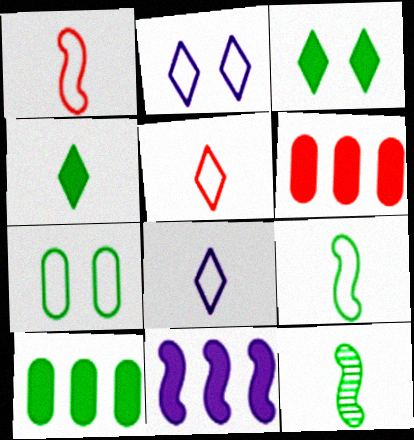[[2, 6, 12]]